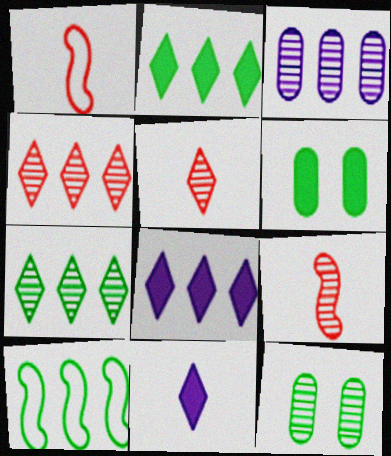[[1, 8, 12]]